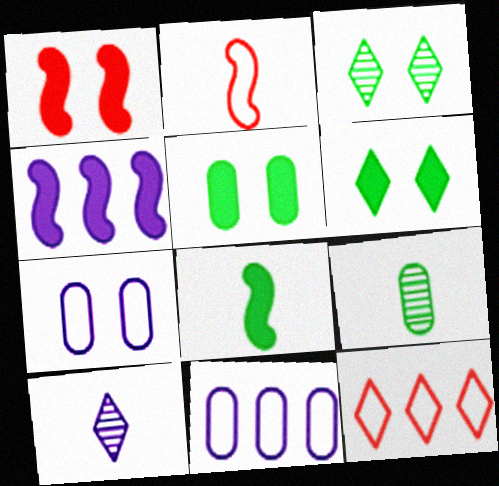[[1, 3, 7], 
[1, 4, 8], 
[4, 7, 10], 
[6, 10, 12]]